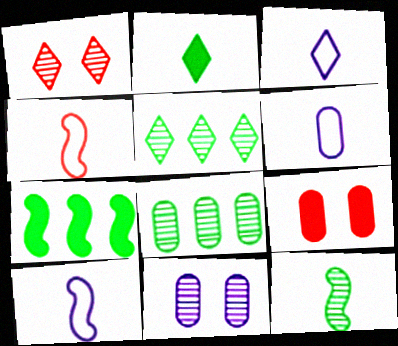[[1, 6, 7], 
[3, 6, 10], 
[5, 9, 10], 
[6, 8, 9]]